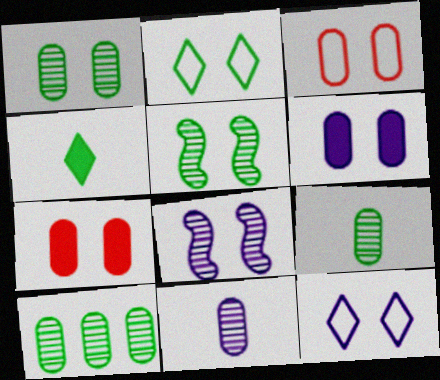[[1, 3, 6], 
[1, 9, 10], 
[2, 7, 8], 
[5, 7, 12], 
[6, 8, 12]]